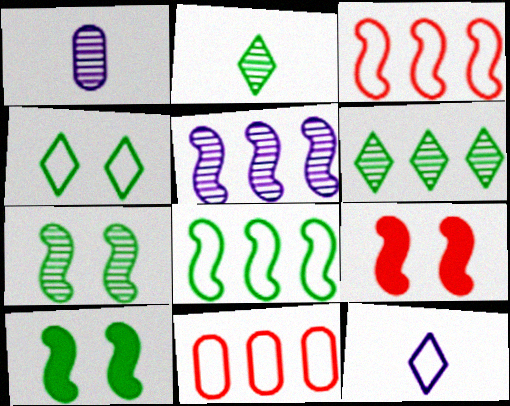[]